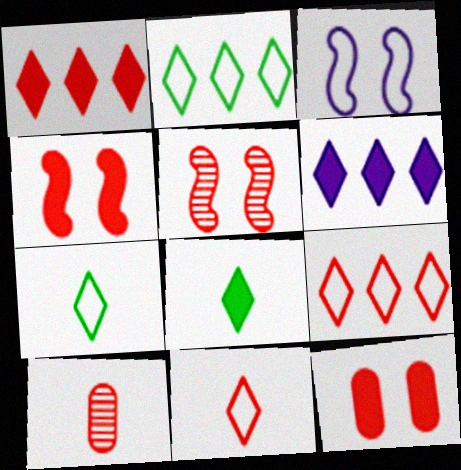[[4, 9, 10]]